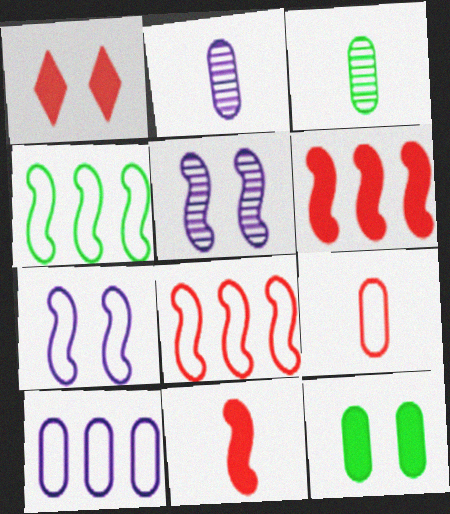[[1, 2, 4], 
[4, 5, 11]]